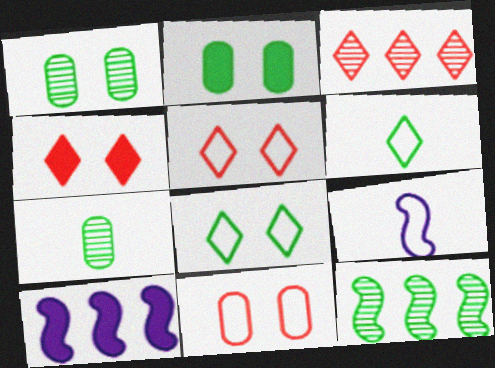[[2, 3, 9], 
[2, 6, 12], 
[5, 7, 10]]